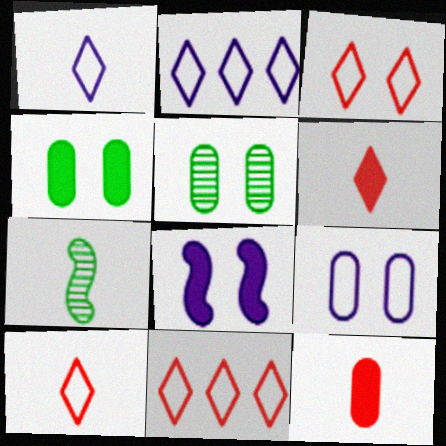[[1, 7, 12], 
[3, 5, 8], 
[3, 10, 11]]